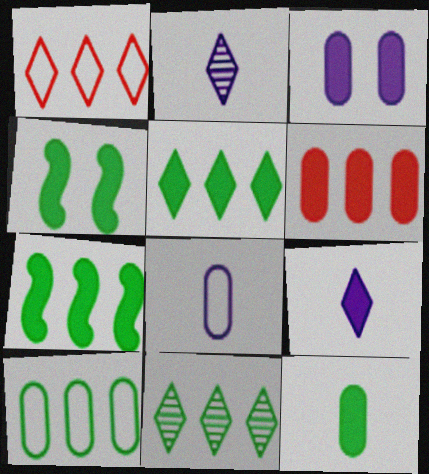[[3, 6, 12], 
[4, 5, 12], 
[4, 6, 9], 
[7, 10, 11]]